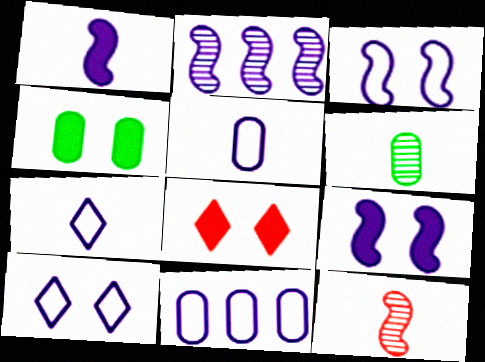[[1, 2, 3], 
[3, 7, 11], 
[4, 8, 9]]